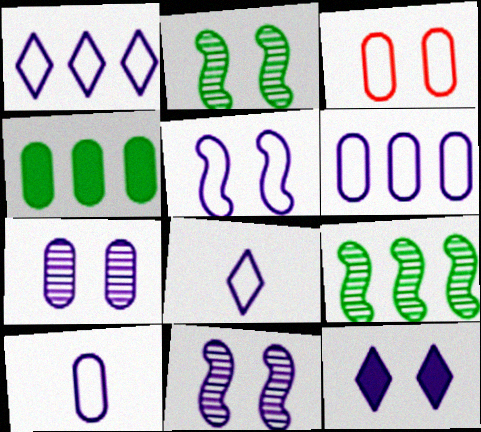[[1, 5, 10], 
[2, 3, 12], 
[5, 6, 8], 
[5, 7, 12]]